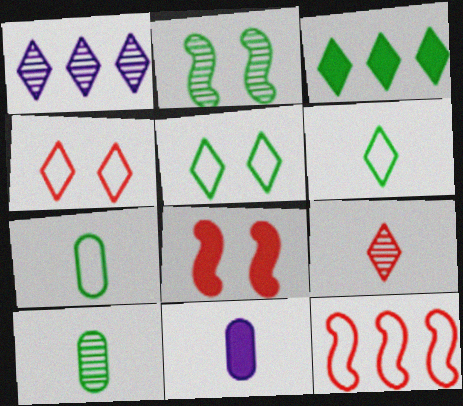[[1, 7, 8], 
[2, 3, 7], 
[3, 8, 11]]